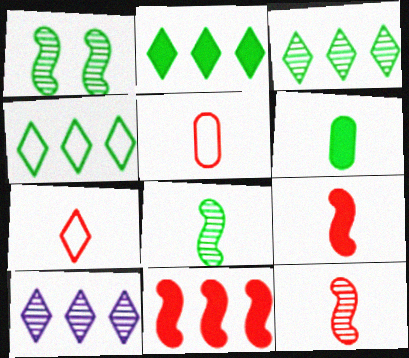[[1, 4, 6], 
[2, 3, 4]]